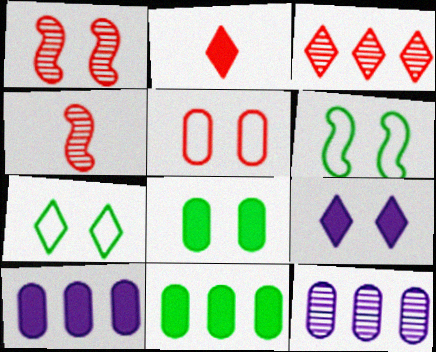[[2, 6, 12], 
[4, 7, 10]]